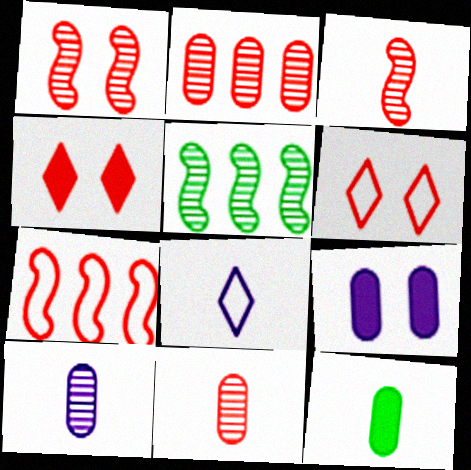[[3, 8, 12], 
[4, 7, 11]]